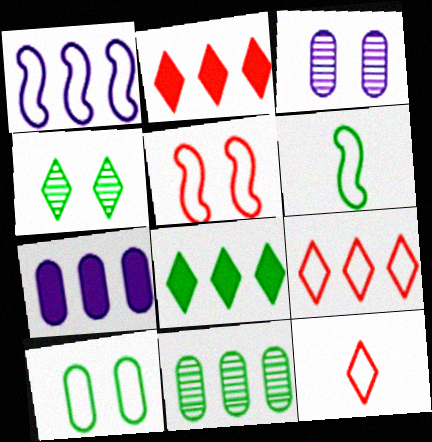[[1, 2, 11], 
[1, 5, 6], 
[1, 10, 12], 
[2, 3, 6]]